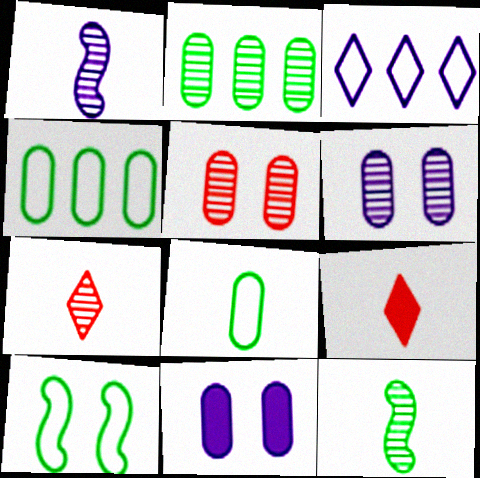[[1, 3, 11], 
[1, 8, 9]]